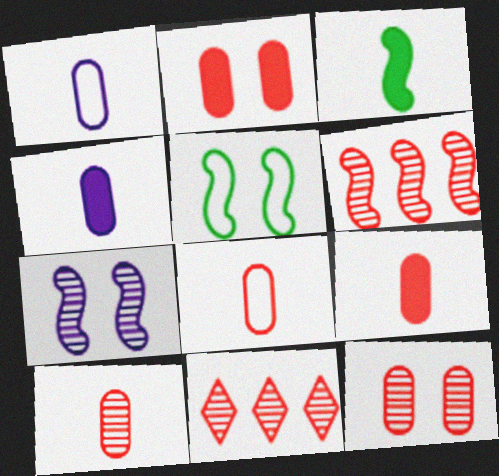[[4, 5, 11], 
[8, 9, 10]]